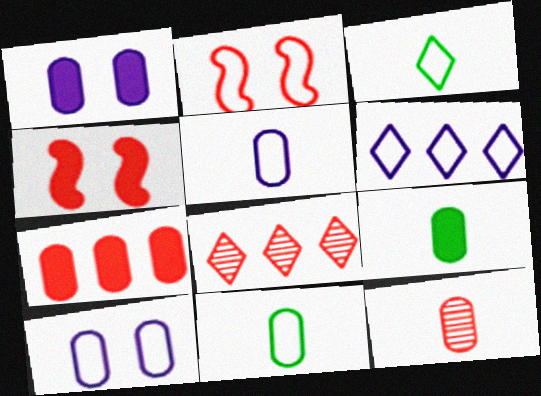[[1, 7, 9], 
[2, 6, 11], 
[5, 9, 12]]